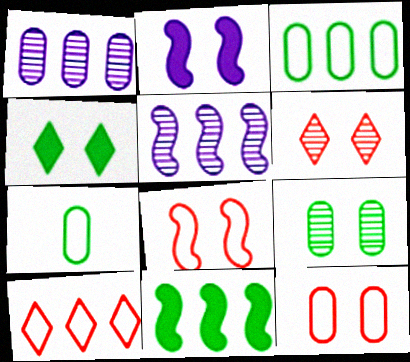[[1, 10, 11]]